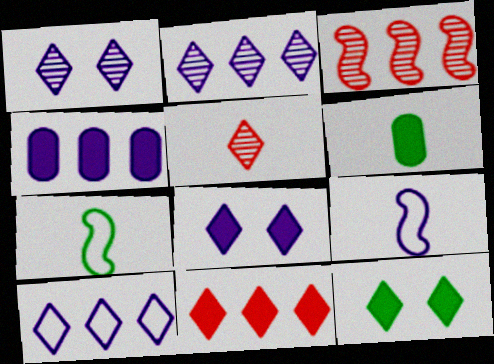[[1, 4, 9], 
[5, 6, 9], 
[5, 10, 12]]